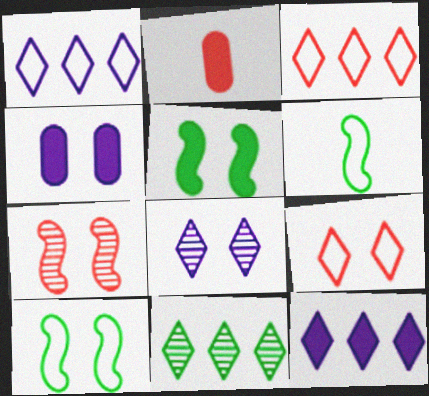[[2, 3, 7], 
[2, 5, 12], 
[3, 11, 12]]